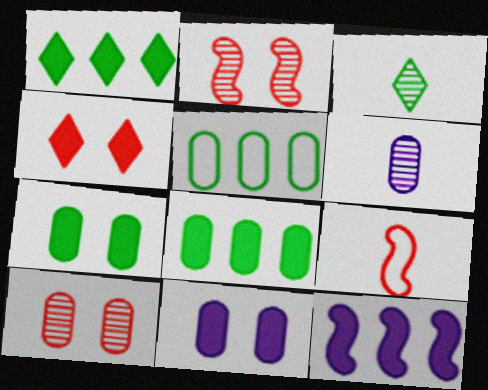[]